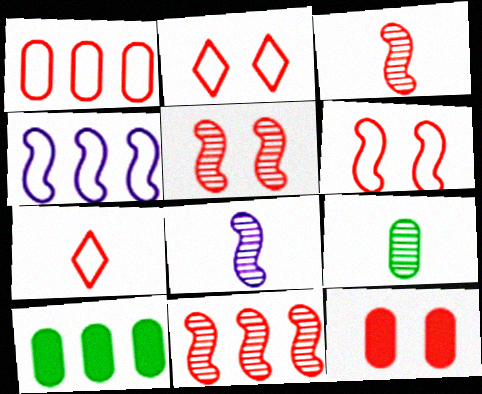[[1, 6, 7], 
[2, 5, 12], 
[2, 8, 10], 
[3, 5, 11], 
[7, 11, 12]]